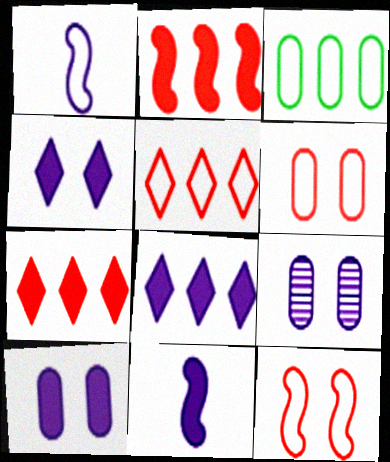[[1, 8, 9], 
[8, 10, 11]]